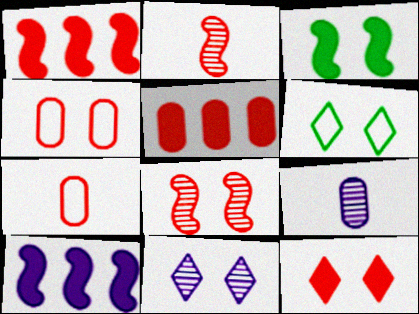[[1, 6, 9], 
[3, 4, 11], 
[4, 8, 12], 
[6, 11, 12]]